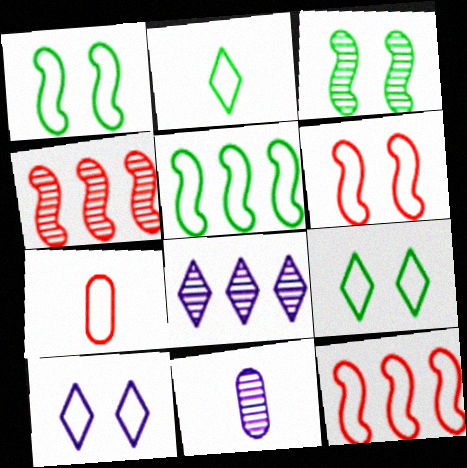[[5, 7, 10]]